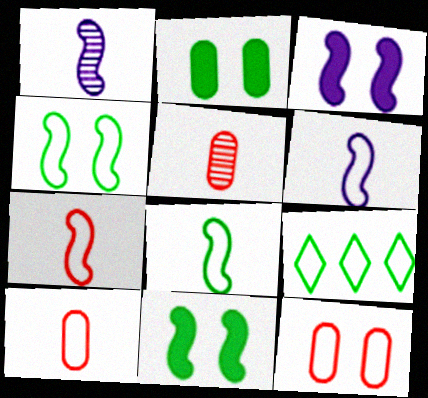[[3, 5, 9], 
[6, 7, 8], 
[6, 9, 12]]